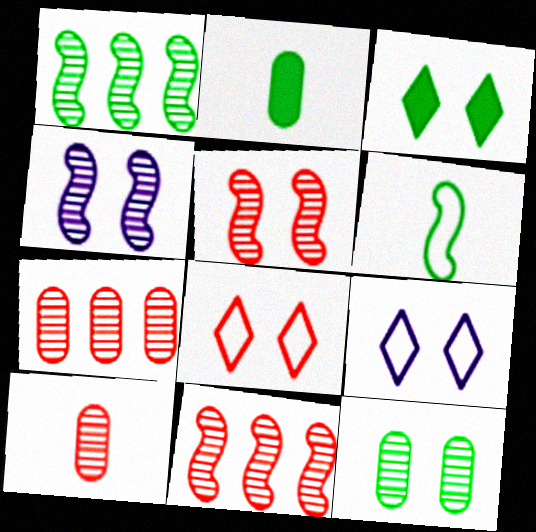[[2, 9, 11]]